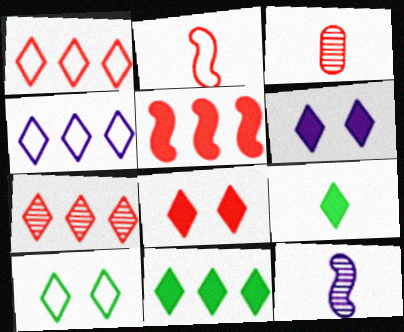[[4, 7, 11]]